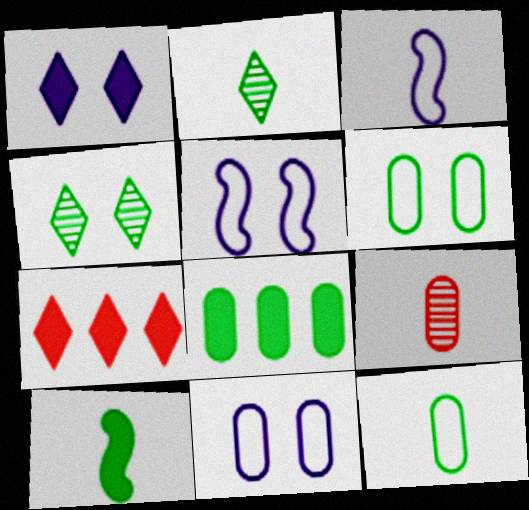[[2, 10, 12], 
[8, 9, 11]]